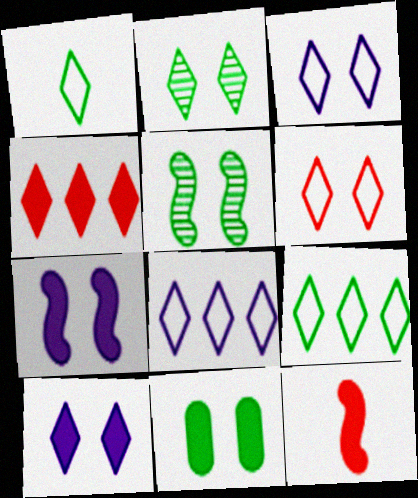[[1, 6, 8], 
[2, 6, 10]]